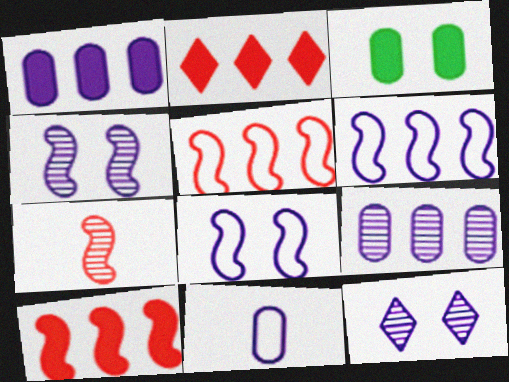[]